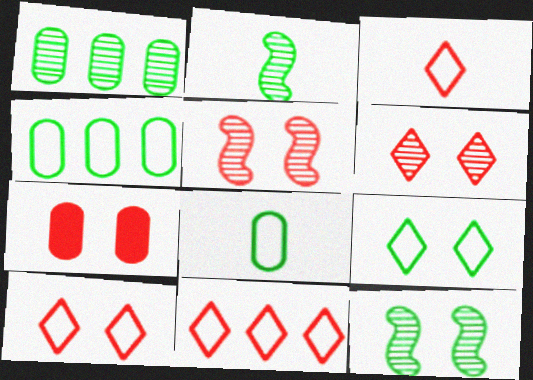[[3, 10, 11], 
[5, 7, 10]]